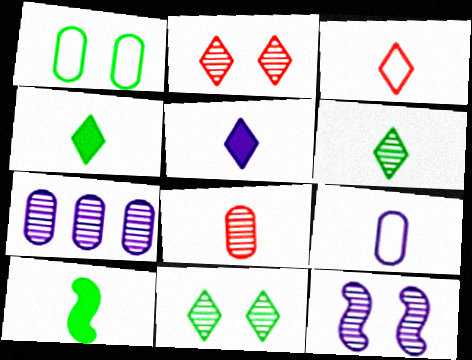[[3, 5, 6]]